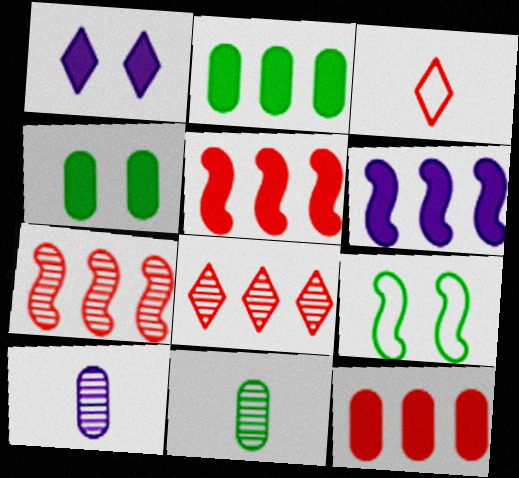[]